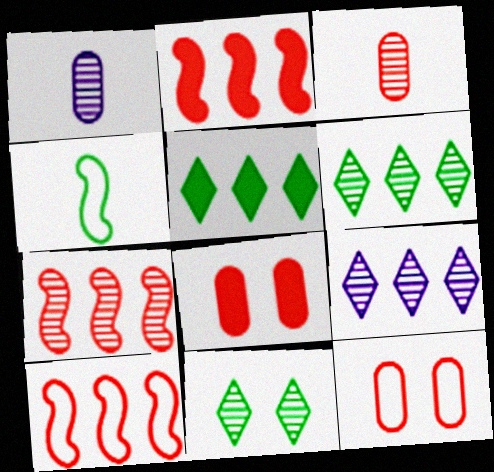[[1, 7, 11], 
[2, 7, 10], 
[4, 8, 9]]